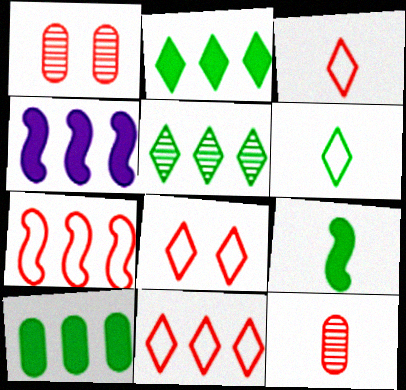[[1, 4, 6], 
[3, 8, 11]]